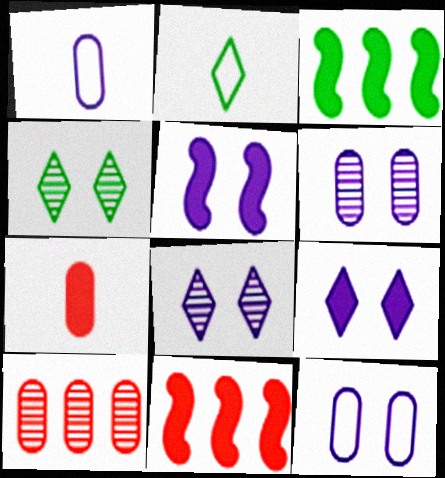[[1, 4, 11], 
[2, 5, 10], 
[2, 6, 11], 
[3, 7, 9], 
[5, 8, 12]]